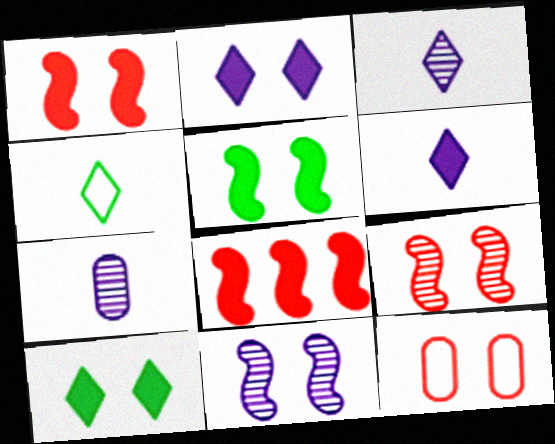[[10, 11, 12]]